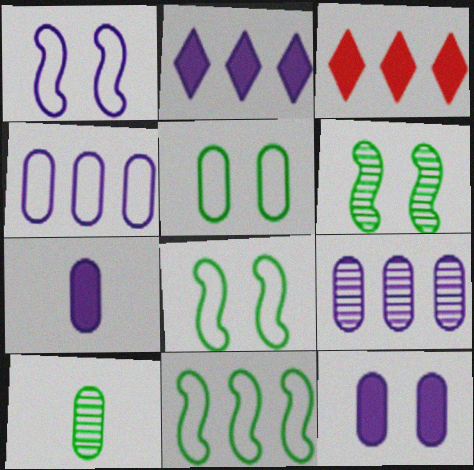[[1, 3, 10], 
[3, 9, 11]]